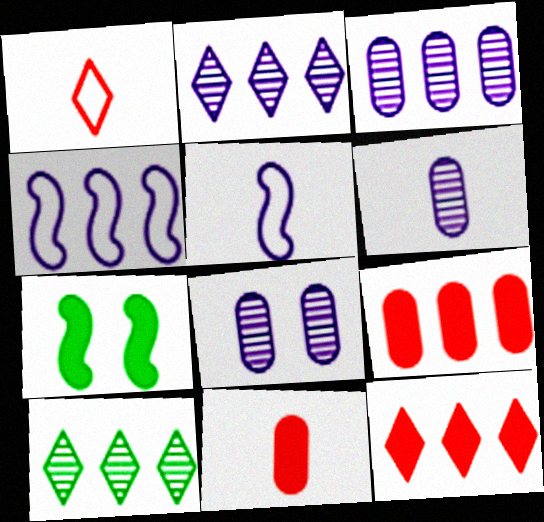[[1, 3, 7], 
[3, 6, 8], 
[4, 9, 10]]